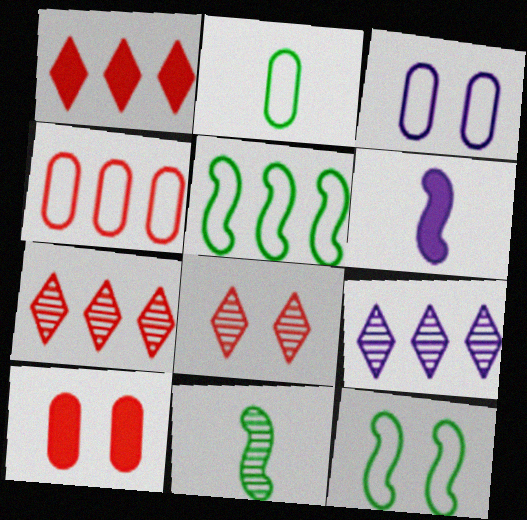[[1, 3, 11], 
[2, 3, 4], 
[3, 6, 9]]